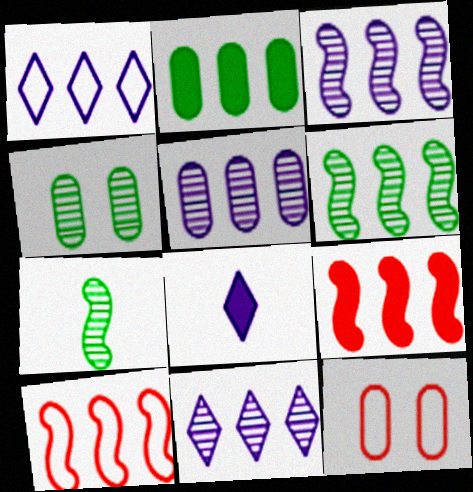[[2, 10, 11], 
[3, 5, 11], 
[4, 8, 10], 
[6, 8, 12]]